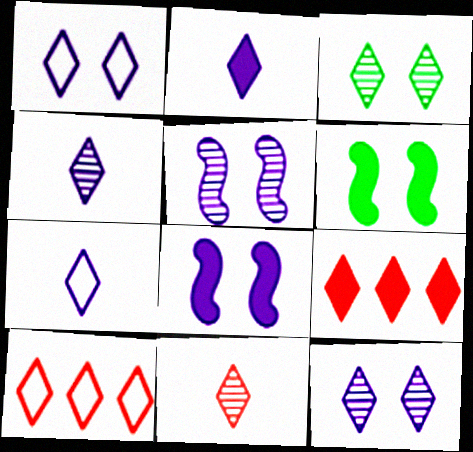[[2, 3, 10], 
[2, 4, 7], 
[3, 7, 9]]